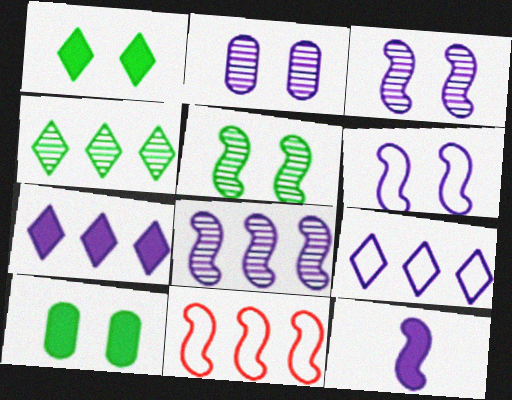[[2, 9, 12], 
[5, 11, 12], 
[6, 8, 12]]